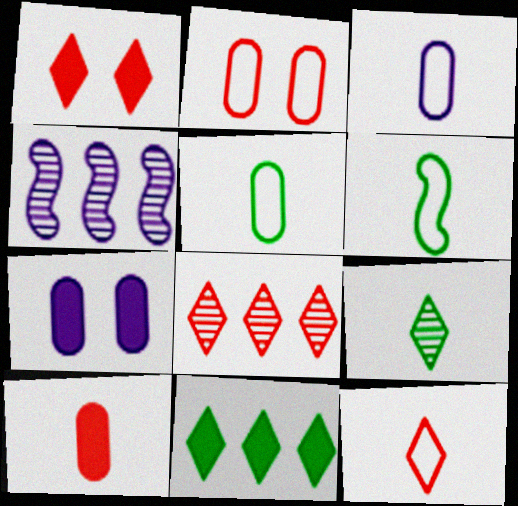[[1, 4, 5], 
[1, 8, 12], 
[3, 6, 12], 
[6, 7, 8]]